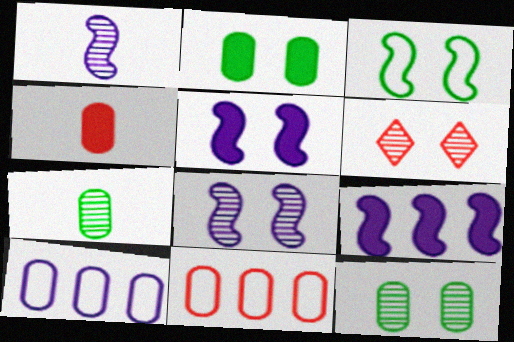[[4, 10, 12], 
[6, 8, 12]]